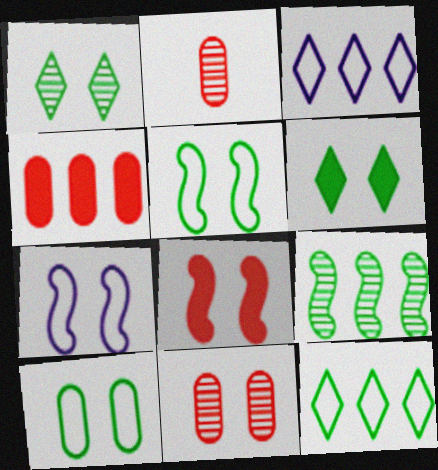[[3, 4, 9], 
[6, 7, 11]]